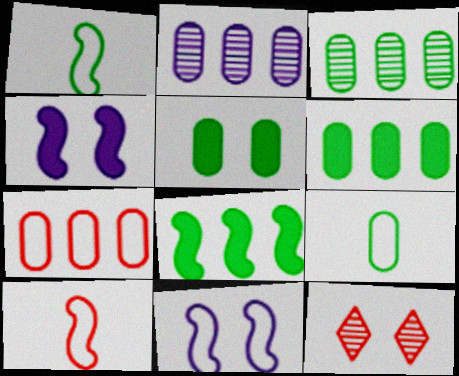[[2, 6, 7], 
[3, 5, 9], 
[5, 11, 12]]